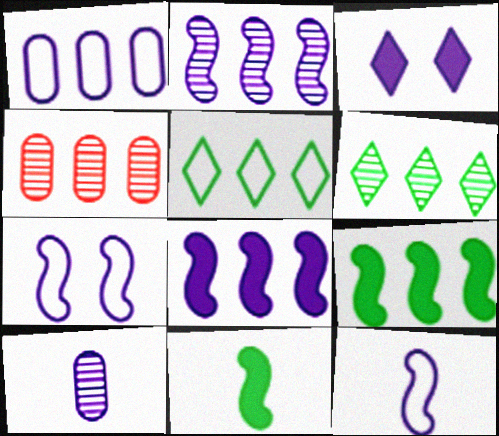[[2, 4, 6], 
[4, 5, 8]]